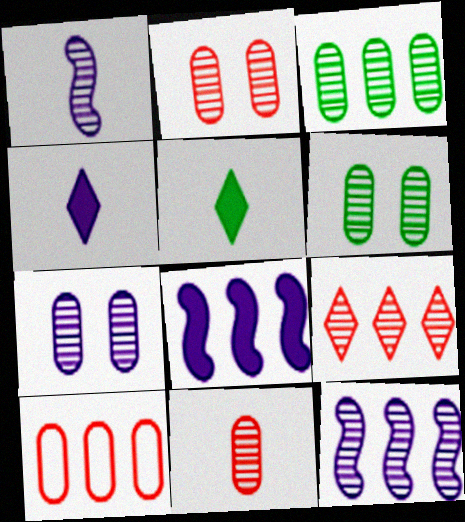[[1, 6, 9], 
[2, 6, 7], 
[3, 7, 11], 
[3, 9, 12]]